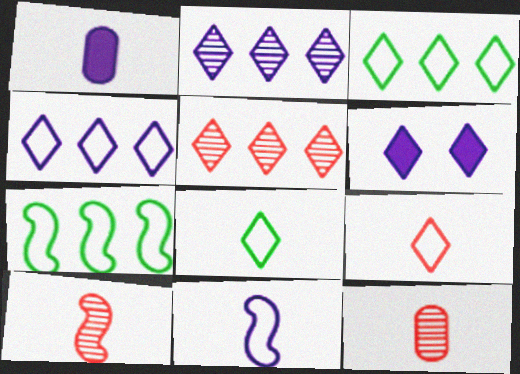[[1, 8, 10], 
[5, 6, 8], 
[6, 7, 12]]